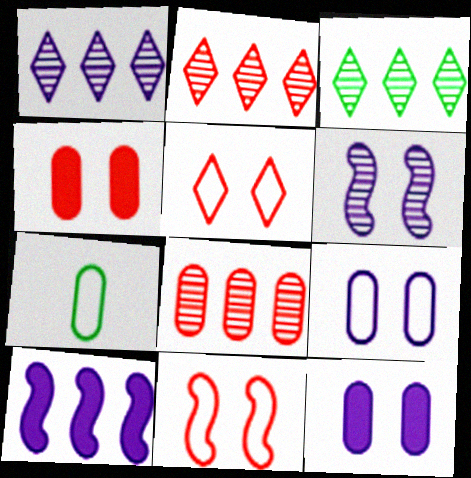[[1, 2, 3], 
[7, 8, 12]]